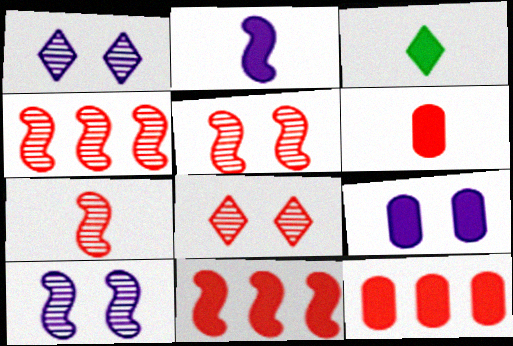[[2, 3, 6], 
[3, 9, 11], 
[4, 5, 7]]